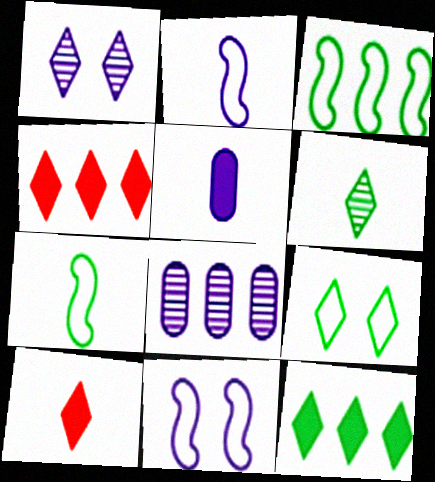[[3, 4, 8], 
[6, 9, 12]]